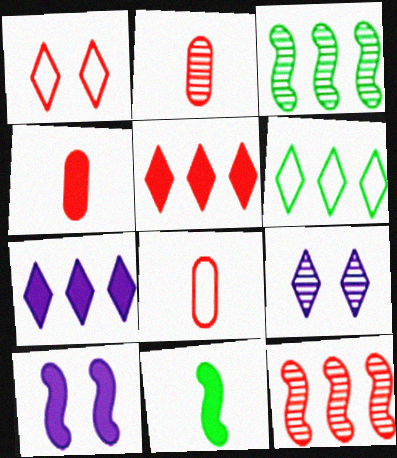[[1, 4, 12], 
[2, 3, 9], 
[2, 4, 8], 
[2, 6, 10]]